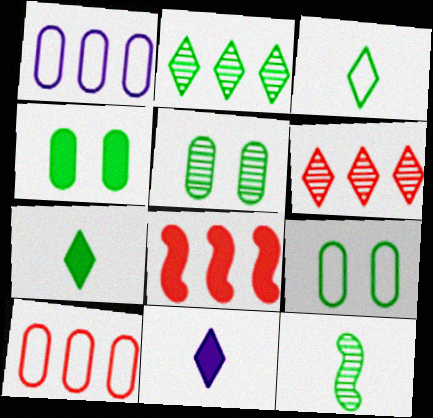[[1, 2, 8], 
[2, 5, 12], 
[4, 5, 9], 
[4, 8, 11], 
[6, 8, 10]]